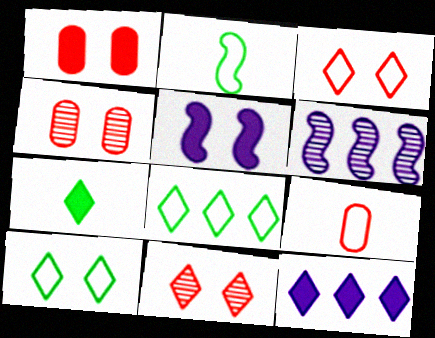[[2, 4, 12], 
[4, 5, 10]]